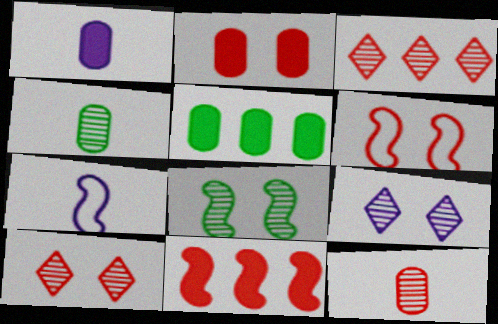[[1, 2, 5], 
[2, 6, 10], 
[5, 7, 10], 
[7, 8, 11]]